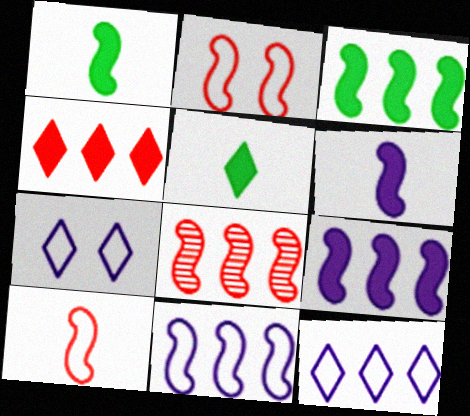[[3, 8, 11]]